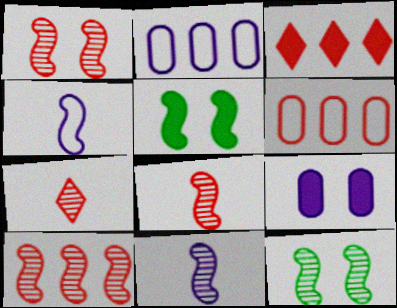[[1, 8, 10], 
[2, 5, 7], 
[3, 6, 10], 
[4, 5, 10], 
[10, 11, 12]]